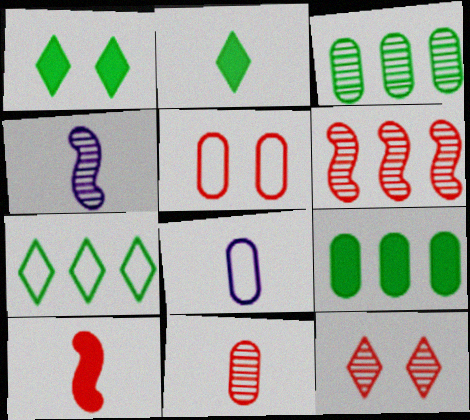[[1, 6, 8], 
[3, 4, 12], 
[6, 11, 12]]